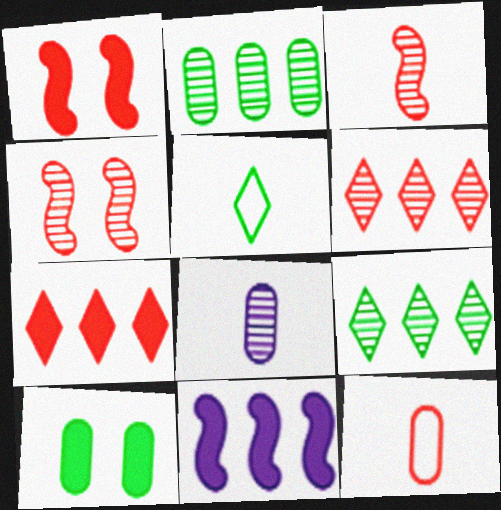[[1, 6, 12], 
[4, 7, 12], 
[4, 8, 9]]